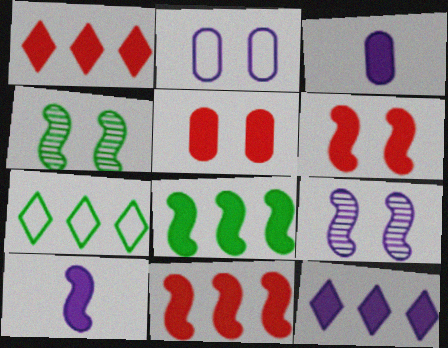[[6, 8, 10]]